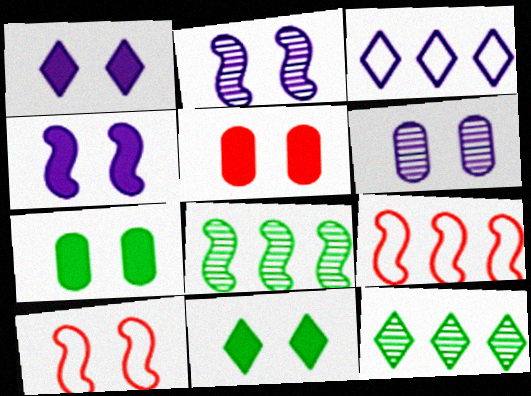[[4, 5, 11], 
[6, 10, 11]]